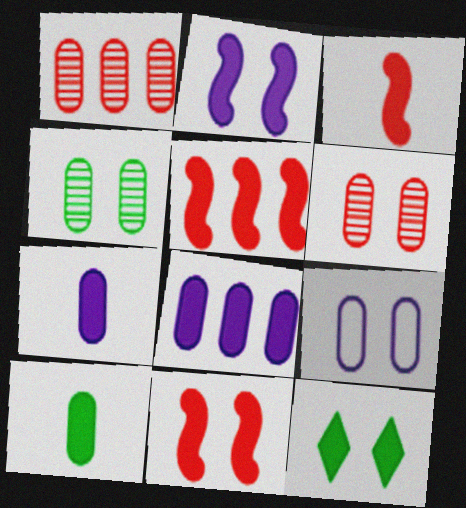[[1, 9, 10], 
[3, 5, 11], 
[3, 8, 12], 
[5, 7, 12]]